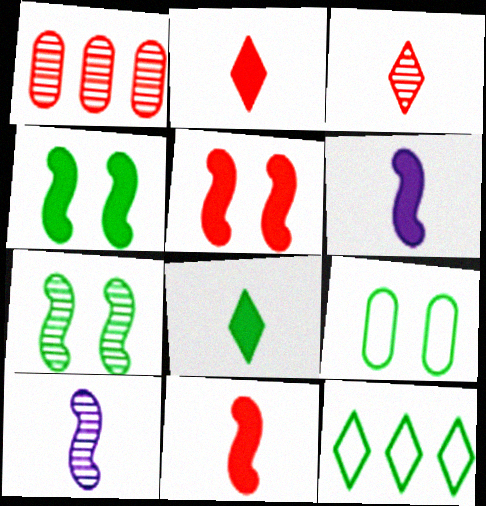[]